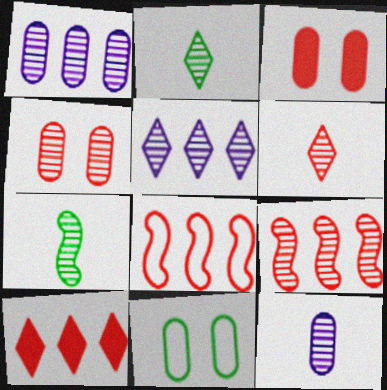[[3, 6, 8], 
[4, 5, 7], 
[4, 6, 9], 
[6, 7, 12]]